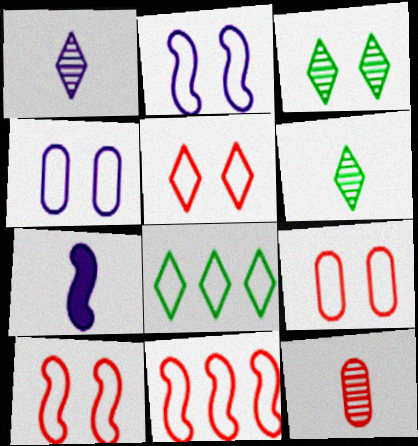[[5, 9, 10]]